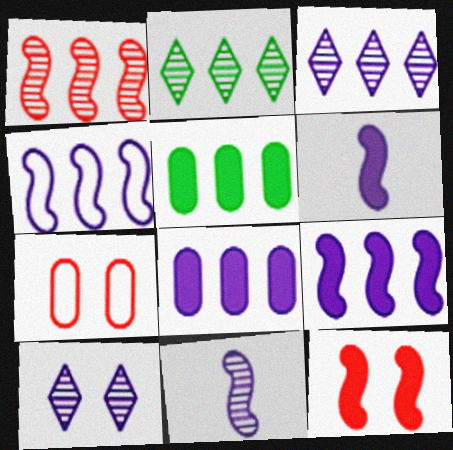[[2, 6, 7], 
[3, 4, 8]]